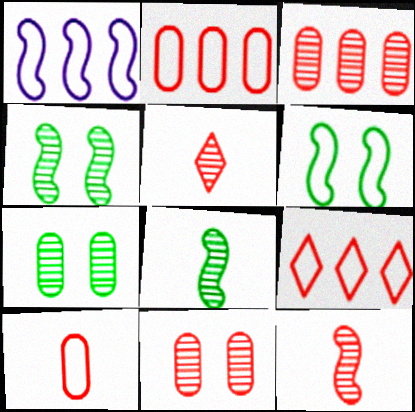[]